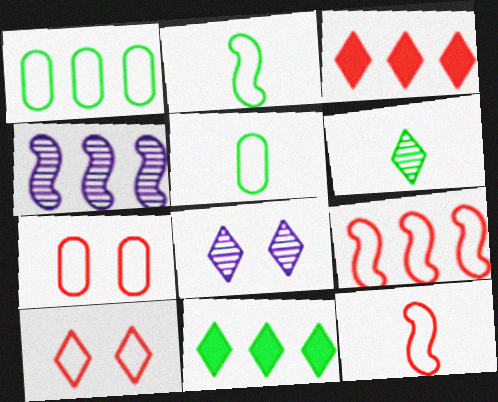[[1, 3, 4]]